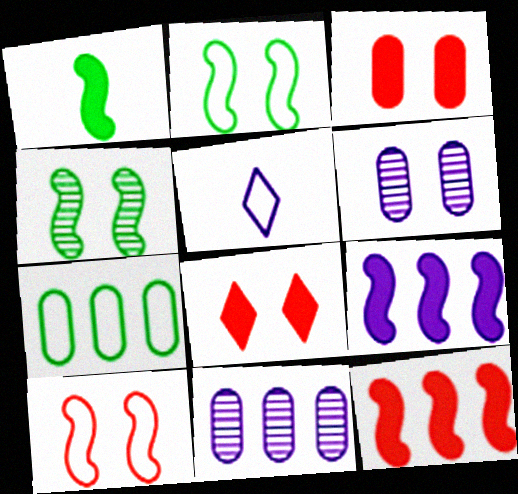[[2, 6, 8], 
[5, 6, 9], 
[5, 7, 10]]